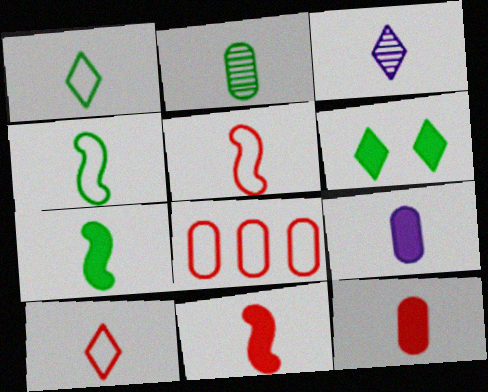[[1, 2, 7], 
[3, 4, 12]]